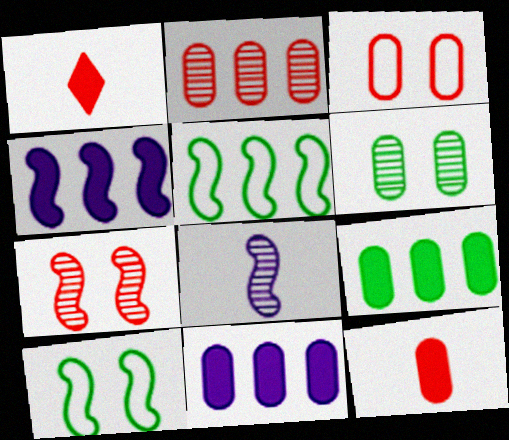[[2, 3, 12]]